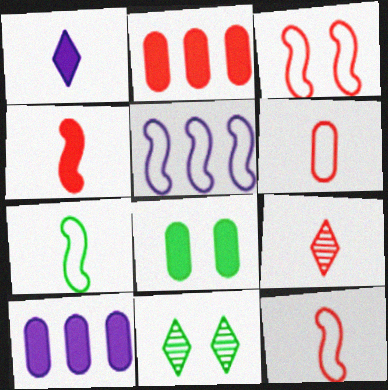[[2, 3, 9], 
[3, 5, 7], 
[4, 6, 9], 
[5, 8, 9], 
[10, 11, 12]]